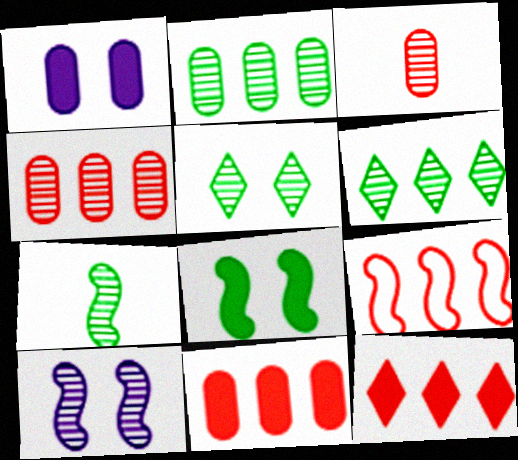[[2, 5, 7], 
[3, 6, 10], 
[4, 9, 12]]